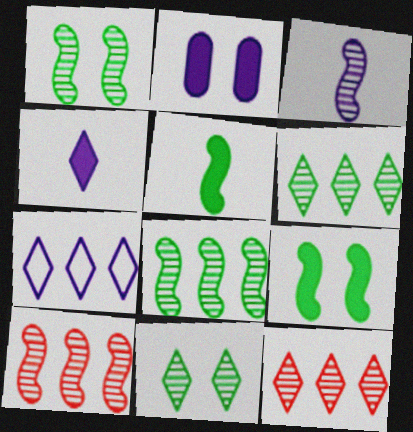[[1, 3, 10], 
[2, 3, 7]]